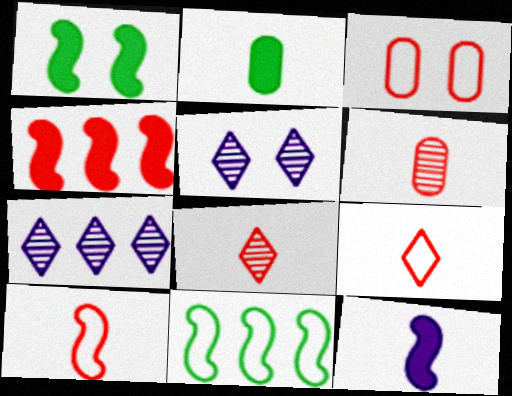[[1, 3, 5], 
[1, 4, 12], 
[3, 4, 8]]